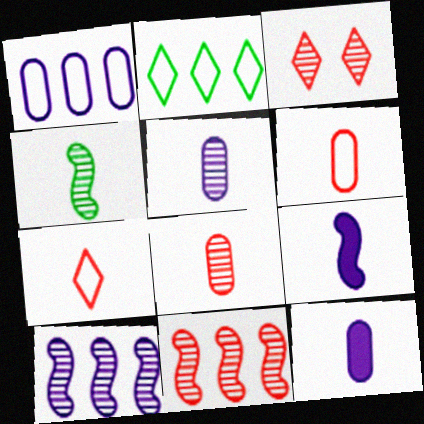[[3, 8, 11], 
[4, 7, 12]]